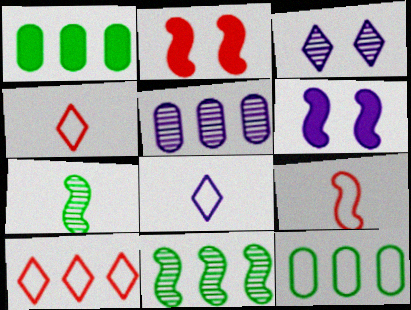[[1, 3, 9], 
[5, 6, 8], 
[6, 9, 11]]